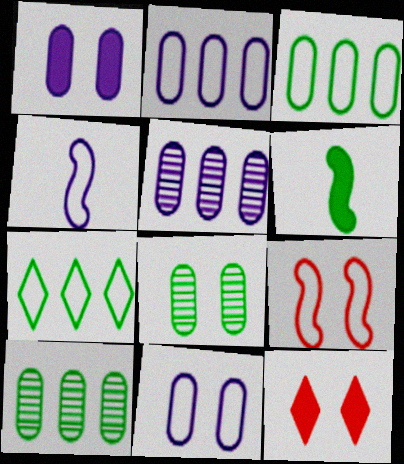[[4, 10, 12], 
[6, 7, 8]]